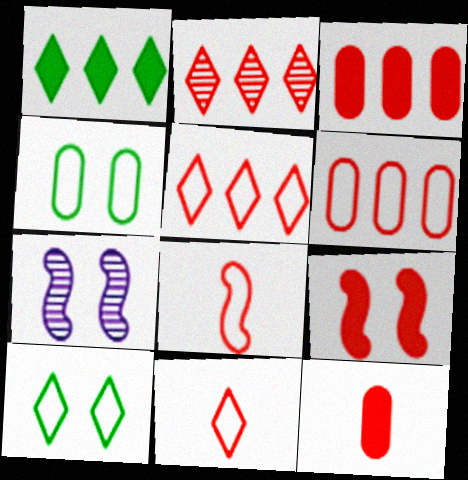[]